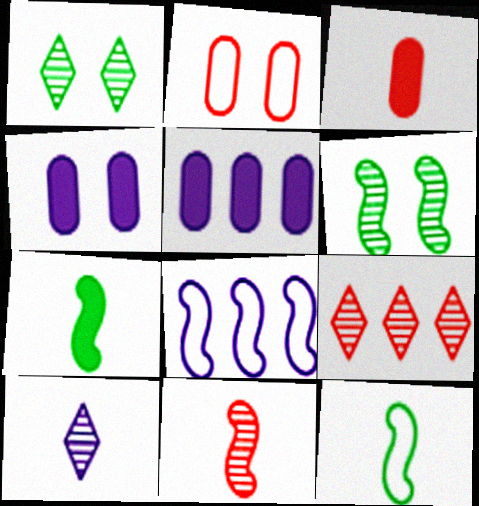[[1, 3, 8], 
[1, 9, 10], 
[3, 10, 12], 
[4, 8, 10], 
[4, 9, 12]]